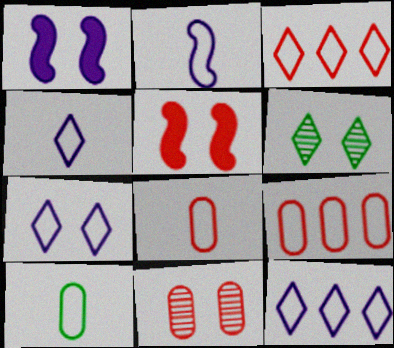[[4, 7, 12]]